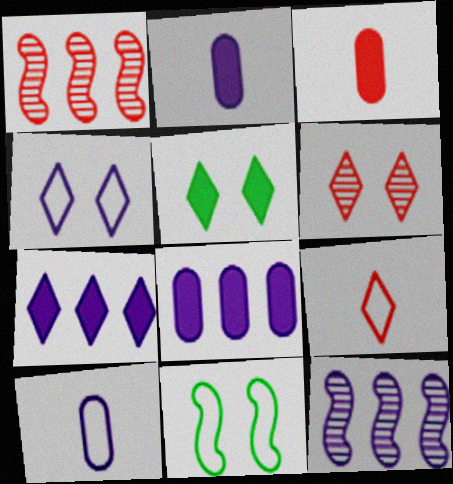[[1, 5, 10], 
[2, 4, 12], 
[4, 5, 6]]